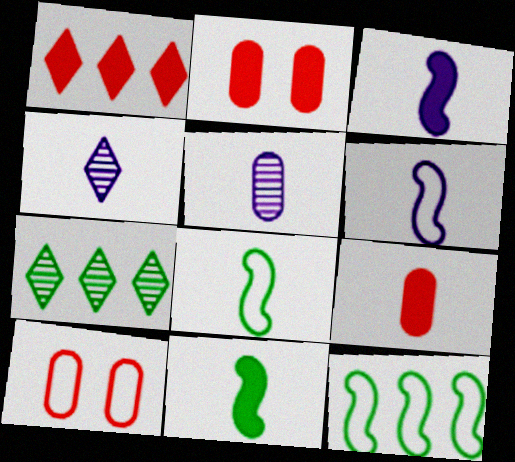[[2, 4, 12], 
[2, 6, 7], 
[3, 7, 10], 
[4, 8, 9]]